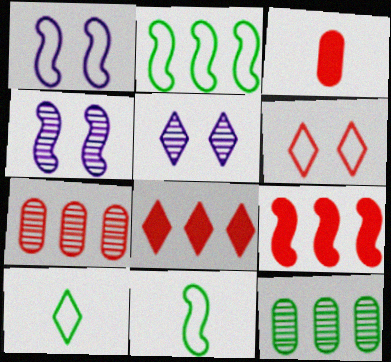[[2, 3, 5], 
[4, 9, 11], 
[5, 8, 10]]